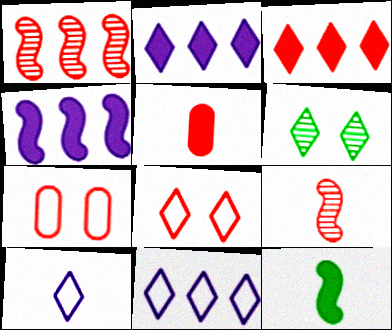[[1, 5, 8], 
[3, 6, 10], 
[3, 7, 9]]